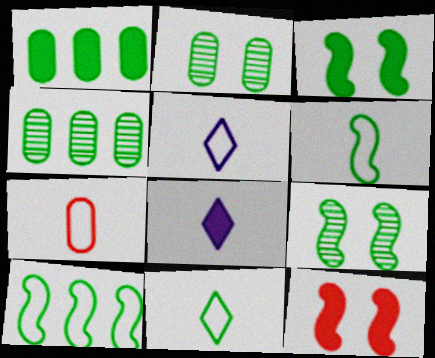[[1, 8, 12], 
[1, 9, 11], 
[3, 4, 11], 
[4, 5, 12], 
[5, 6, 7]]